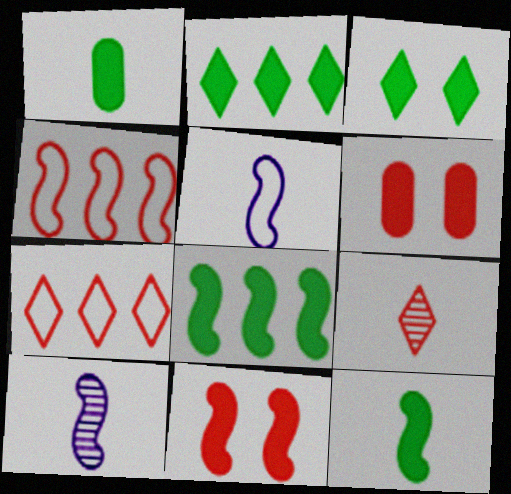[[1, 3, 8], 
[1, 5, 9], 
[4, 6, 9]]